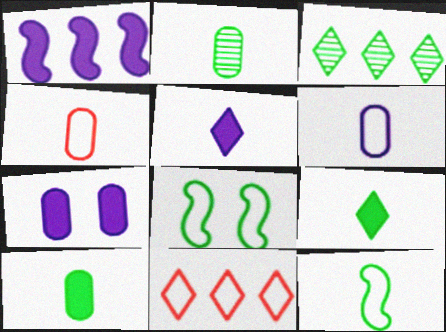[[1, 5, 7], 
[2, 9, 12], 
[3, 8, 10], 
[6, 8, 11]]